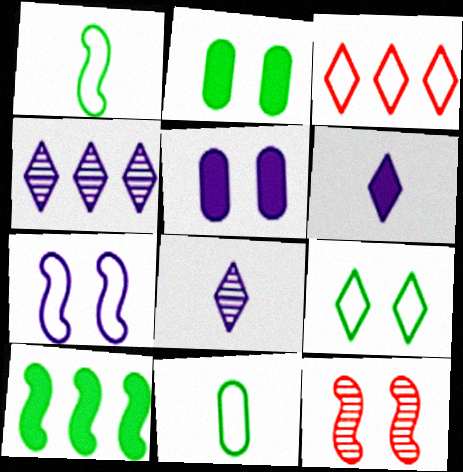[[3, 7, 11], 
[5, 9, 12]]